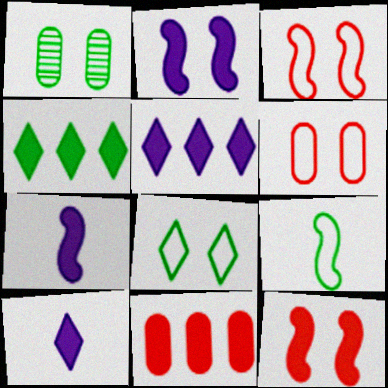[[1, 4, 9]]